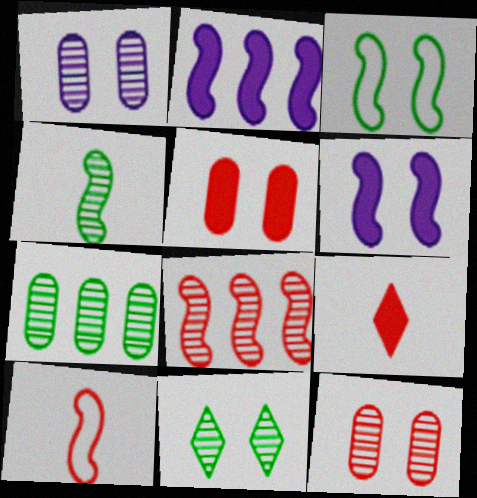[[4, 7, 11]]